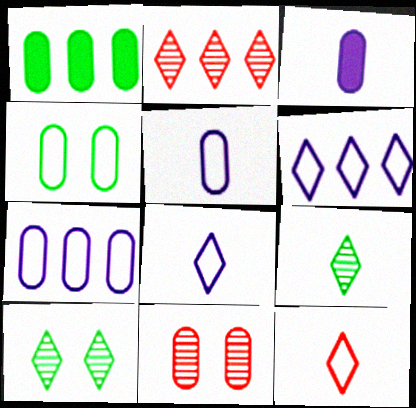[[1, 5, 11]]